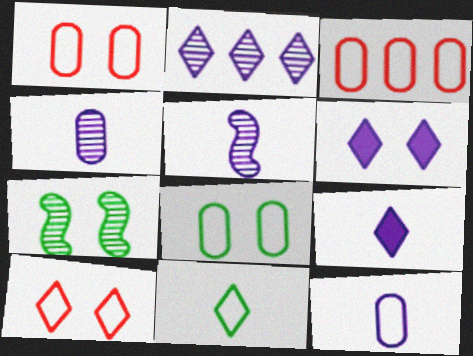[[1, 6, 7], 
[3, 7, 9], 
[3, 8, 12], 
[5, 9, 12]]